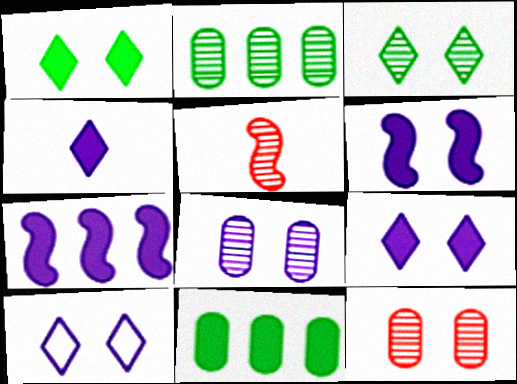[[5, 10, 11], 
[6, 8, 10]]